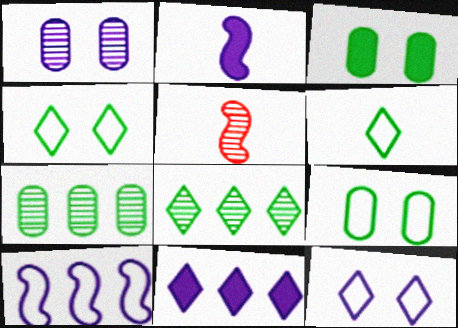[[1, 5, 8], 
[5, 9, 11]]